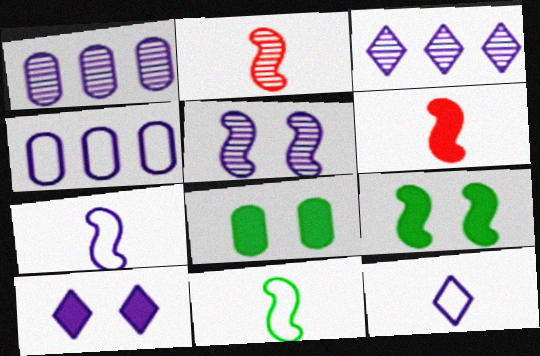[[1, 7, 10], 
[3, 10, 12]]